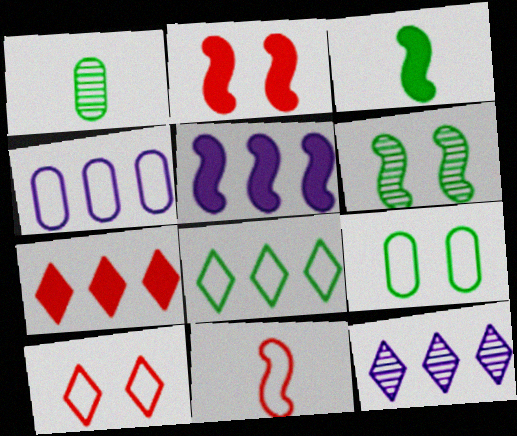[[1, 5, 10], 
[2, 3, 5], 
[4, 5, 12], 
[5, 6, 11], 
[7, 8, 12]]